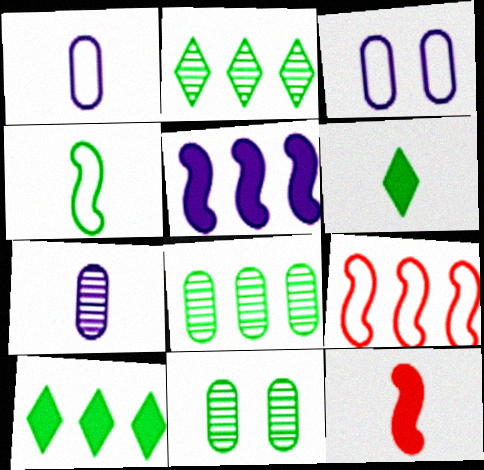[[2, 3, 12], 
[4, 10, 11]]